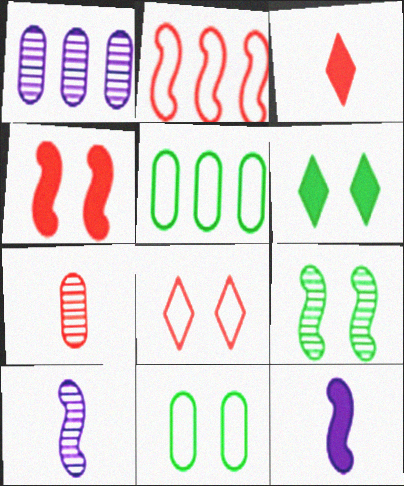[[2, 9, 12], 
[6, 9, 11]]